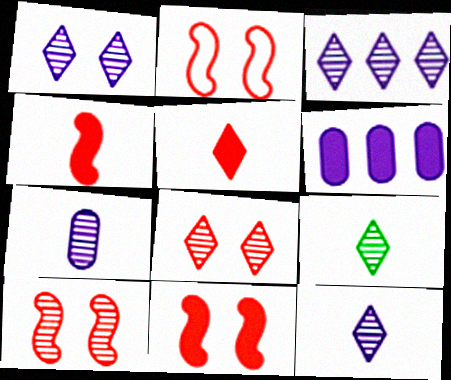[[1, 3, 12], 
[2, 6, 9], 
[2, 10, 11], 
[3, 8, 9]]